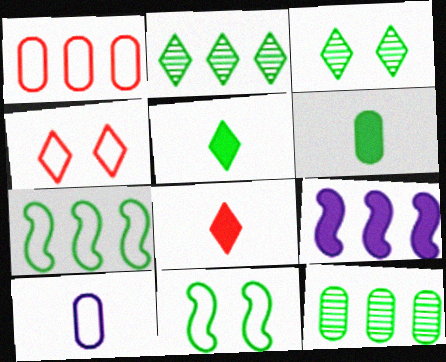[[1, 2, 9], 
[2, 6, 11], 
[3, 6, 7], 
[4, 7, 10], 
[5, 11, 12]]